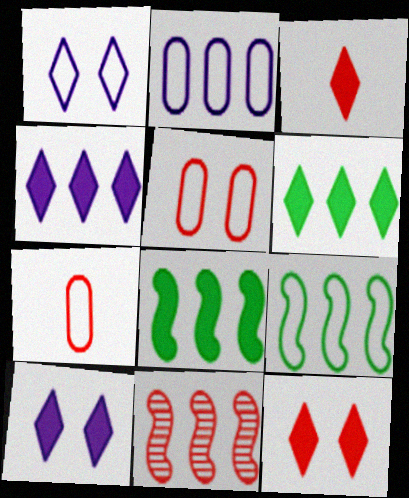[[1, 7, 9], 
[2, 6, 11], 
[3, 5, 11], 
[3, 6, 10], 
[7, 11, 12]]